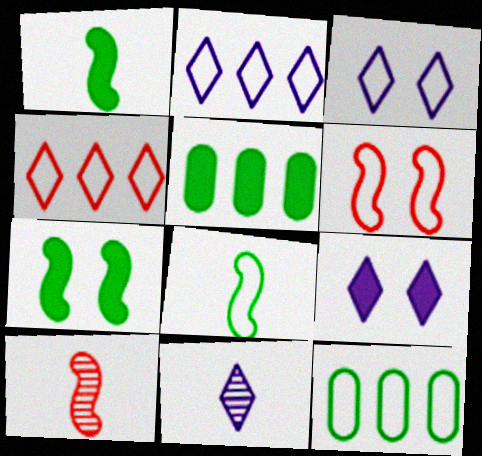[[2, 9, 11], 
[3, 5, 10], 
[5, 6, 11], 
[9, 10, 12]]